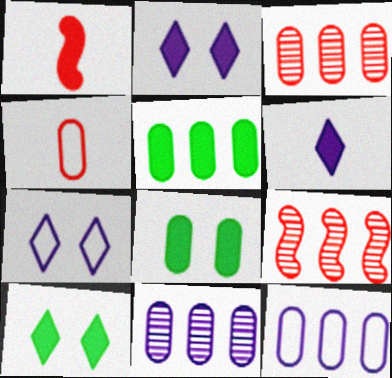[[1, 2, 5], 
[3, 5, 12], 
[4, 8, 11]]